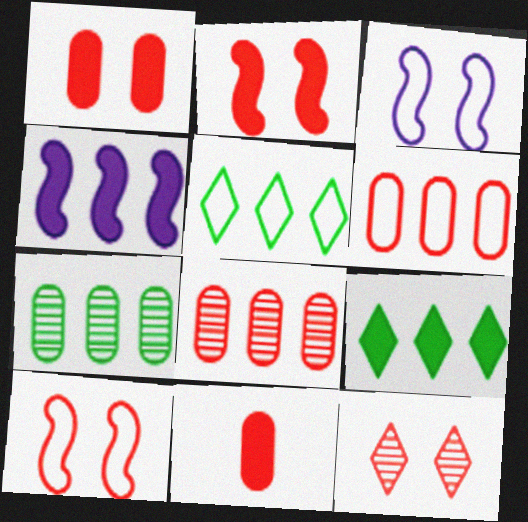[[1, 10, 12], 
[4, 5, 8]]